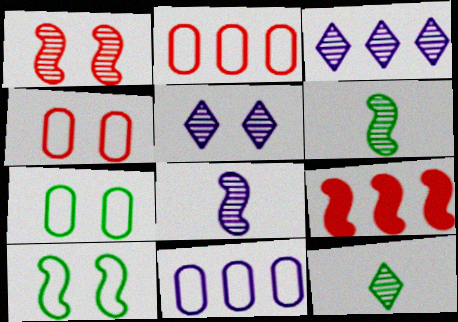[[8, 9, 10]]